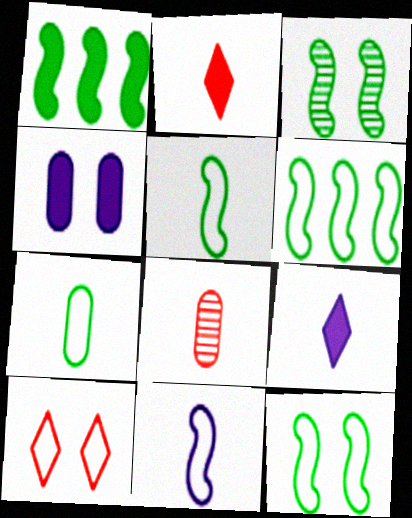[[1, 2, 4], 
[1, 3, 5], 
[3, 4, 10], 
[5, 6, 12], 
[5, 8, 9]]